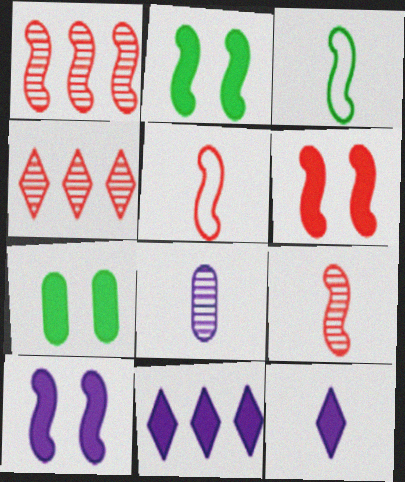[[1, 3, 10], 
[1, 5, 6], 
[2, 6, 10]]